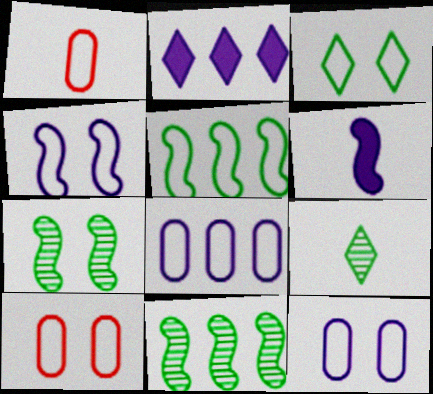[[1, 2, 7], 
[1, 6, 9], 
[3, 4, 10]]